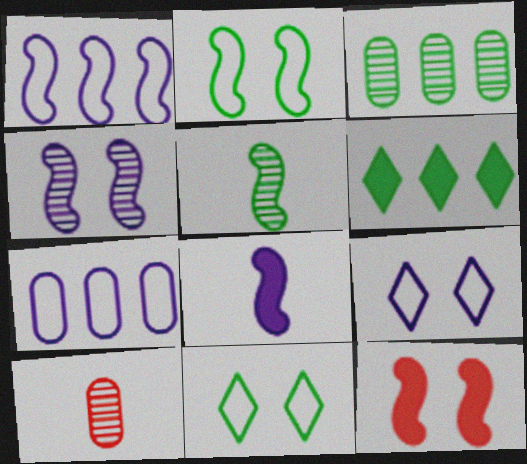[[1, 4, 8], 
[1, 5, 12], 
[2, 4, 12]]